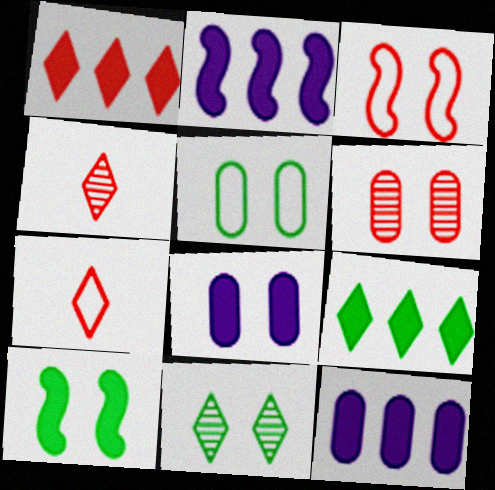[[2, 4, 5], 
[3, 8, 11], 
[5, 6, 8], 
[5, 10, 11]]